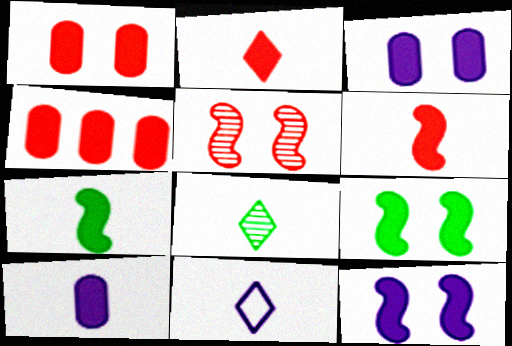[[2, 7, 10], 
[2, 8, 11]]